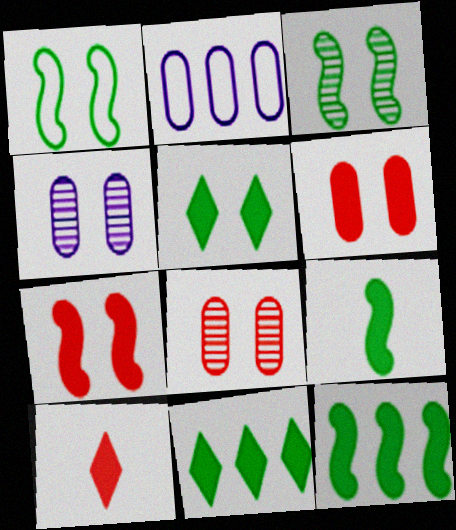[[2, 3, 10]]